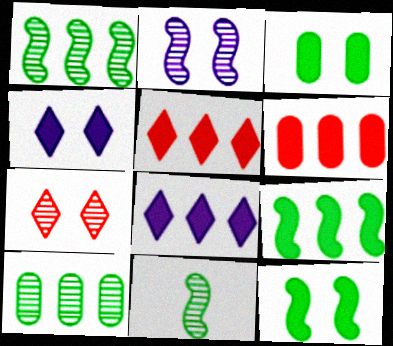[[6, 8, 9]]